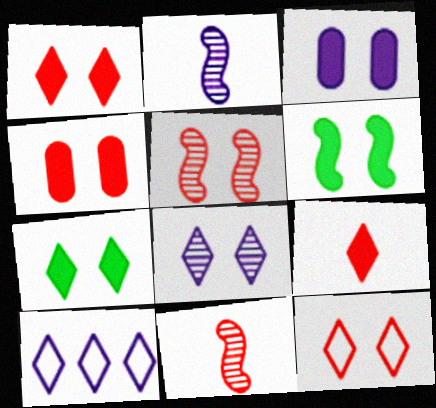[[1, 3, 6], 
[2, 3, 10], 
[4, 5, 12], 
[7, 8, 12]]